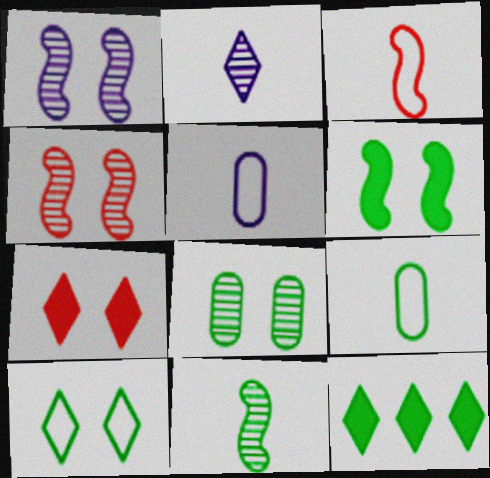[[4, 5, 12], 
[6, 8, 10]]